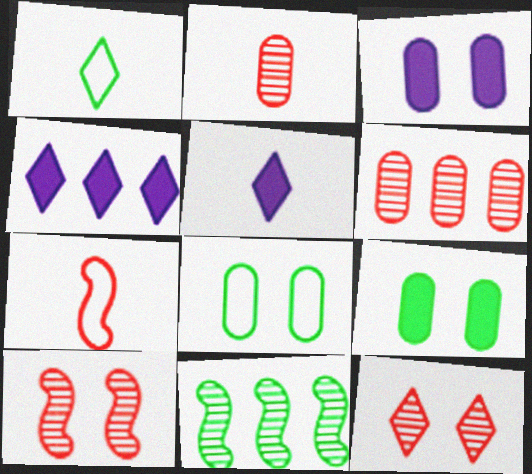[[1, 4, 12], 
[1, 9, 11]]